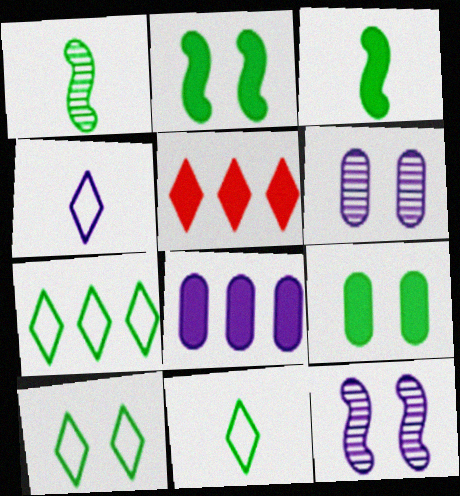[[1, 7, 9], 
[4, 8, 12], 
[7, 10, 11]]